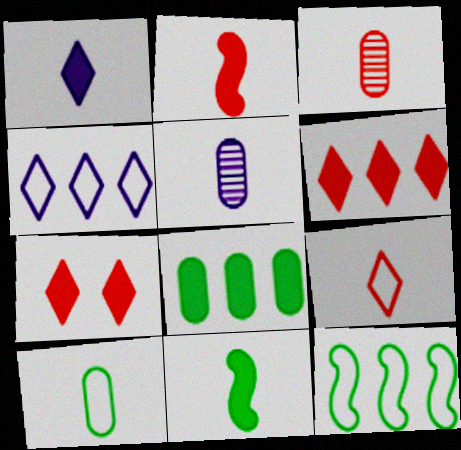[[2, 3, 9], 
[5, 7, 12], 
[5, 9, 11]]